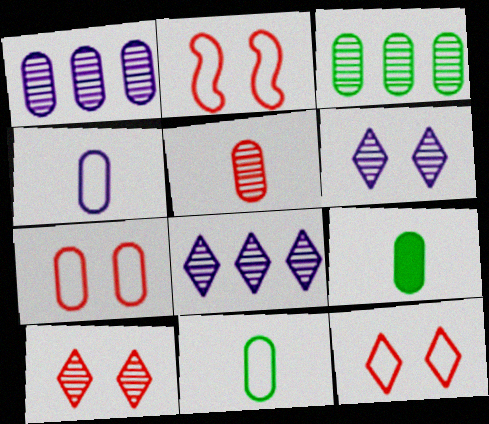[[1, 7, 9], 
[2, 7, 12], 
[2, 8, 9], 
[4, 5, 9]]